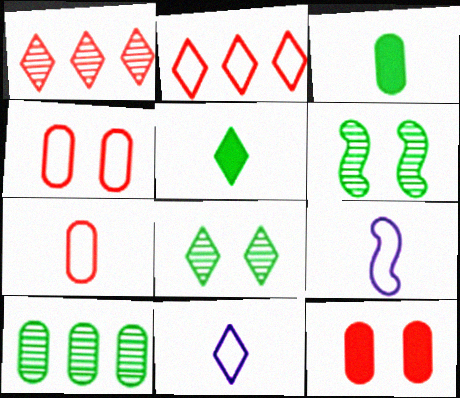[]